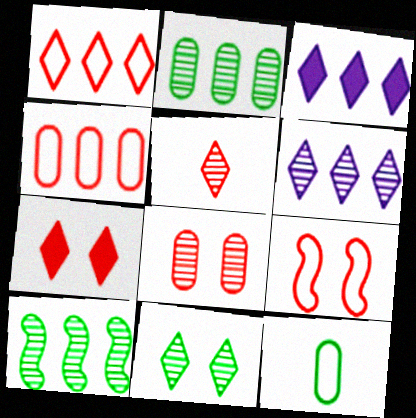[[1, 5, 7], 
[3, 4, 10], 
[5, 6, 11], 
[7, 8, 9]]